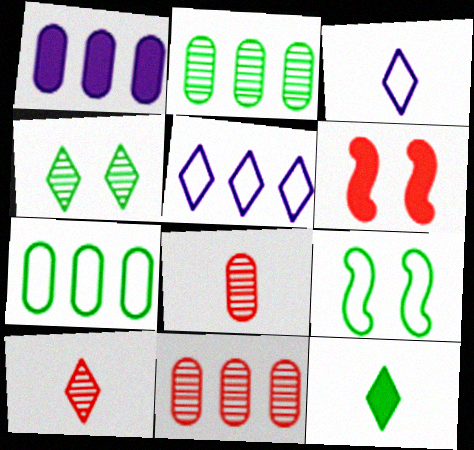[[1, 6, 12], 
[1, 7, 11], 
[1, 9, 10], 
[2, 3, 6], 
[2, 9, 12], 
[3, 10, 12]]